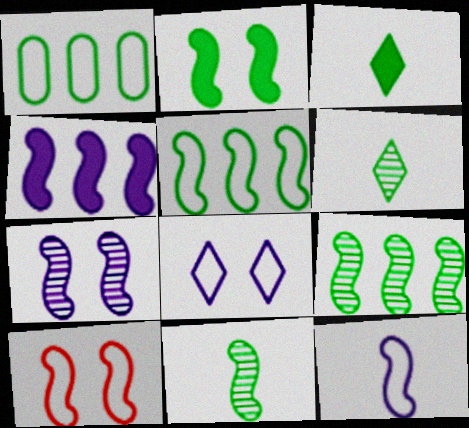[[1, 2, 6], 
[2, 5, 11], 
[2, 7, 10], 
[4, 7, 12], 
[4, 10, 11], 
[5, 10, 12]]